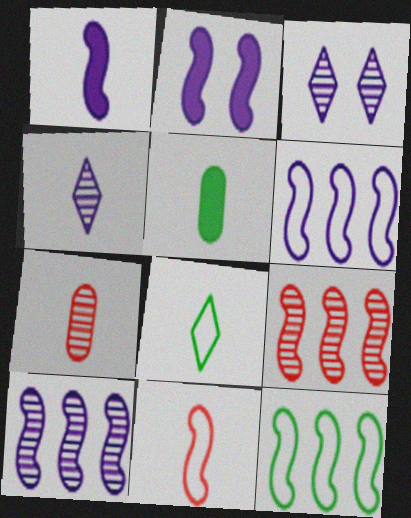[[1, 7, 8], 
[4, 5, 11]]